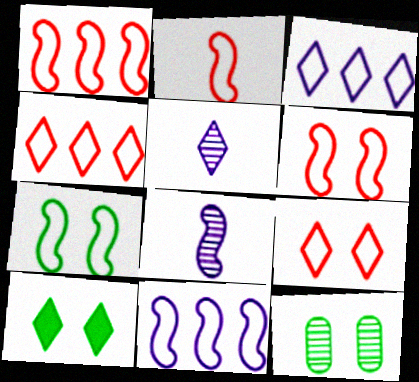[[1, 2, 6], 
[2, 7, 11], 
[4, 5, 10], 
[7, 10, 12]]